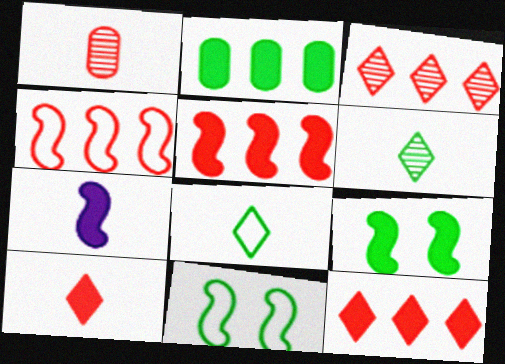[[1, 7, 8], 
[2, 6, 11], 
[5, 7, 9]]